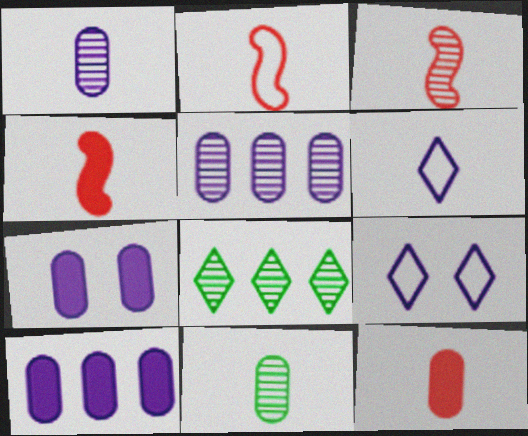[[2, 3, 4], 
[2, 7, 8], 
[4, 6, 11]]